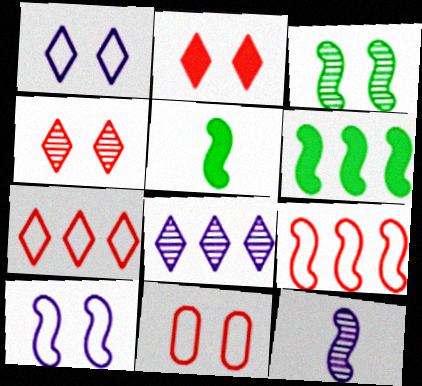[[5, 8, 11]]